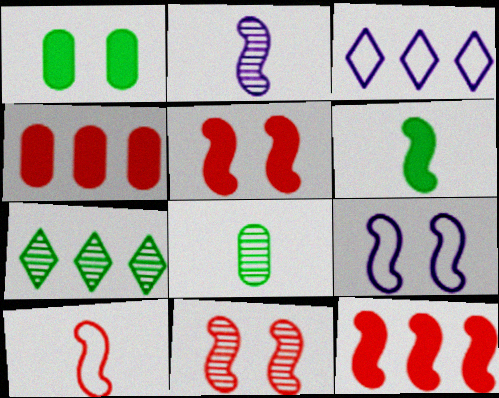[[2, 6, 10], 
[3, 5, 8], 
[10, 11, 12]]